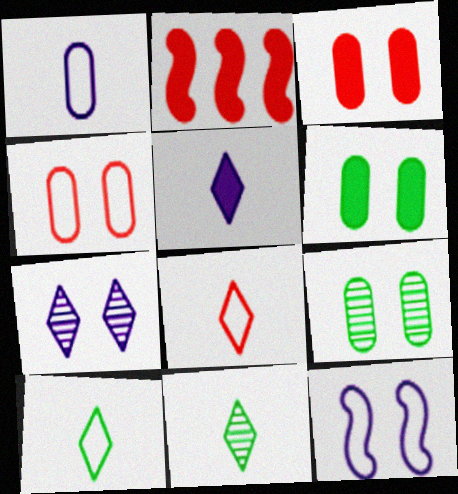[[2, 5, 6], 
[5, 8, 11]]